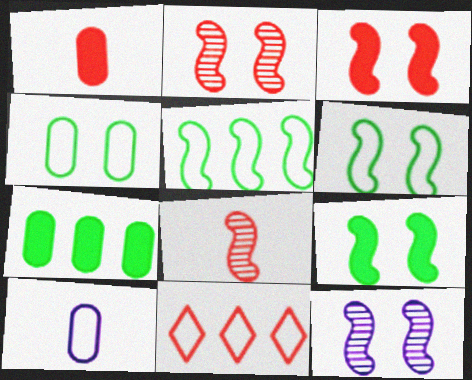[[1, 2, 11], 
[3, 6, 12], 
[6, 10, 11]]